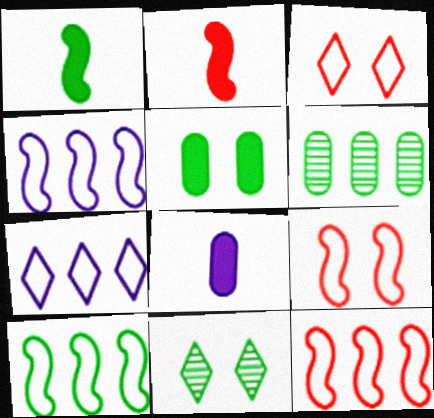[[4, 10, 12], 
[8, 11, 12]]